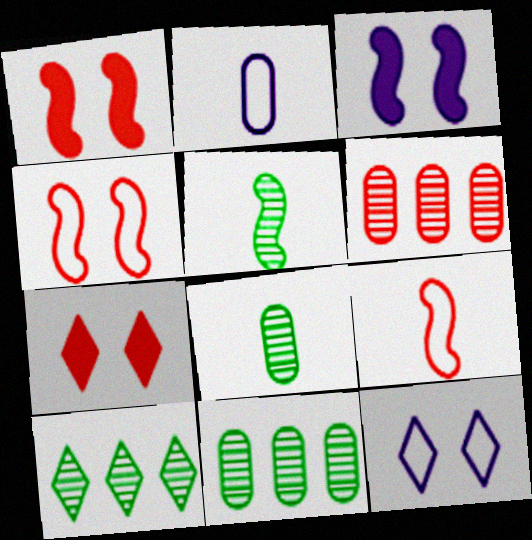[[1, 2, 10], 
[6, 7, 9]]